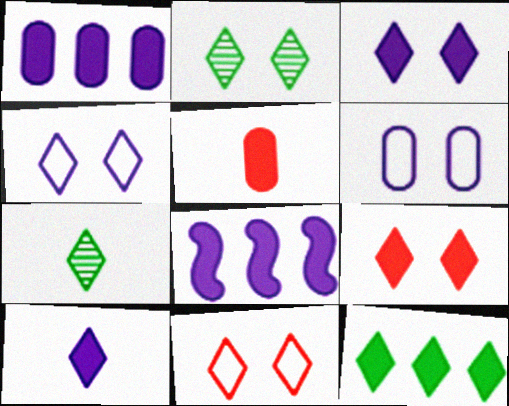[[2, 3, 11], 
[2, 4, 9], 
[9, 10, 12]]